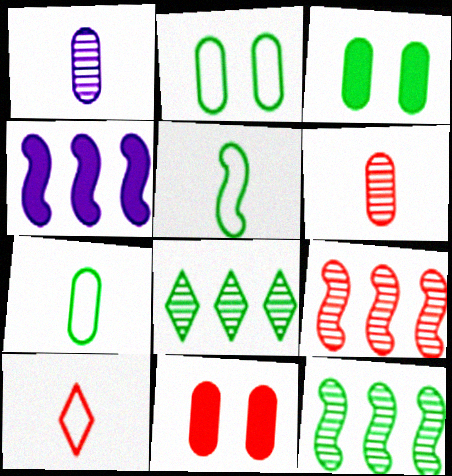[[3, 5, 8], 
[9, 10, 11]]